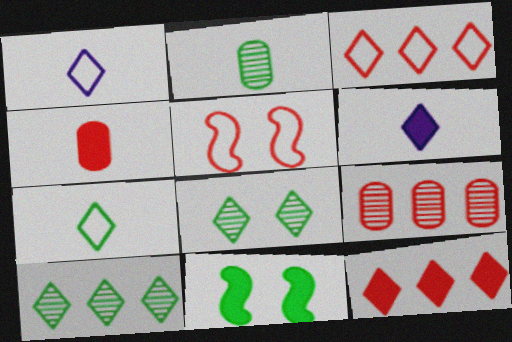[[1, 8, 12], 
[1, 9, 11], 
[3, 6, 8]]